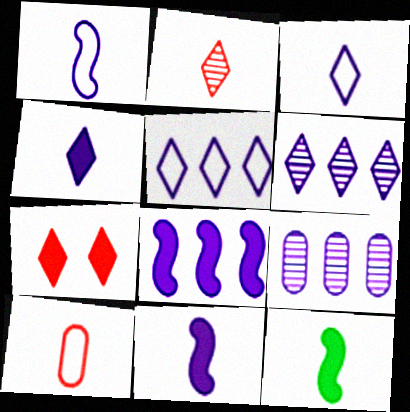[[5, 8, 9]]